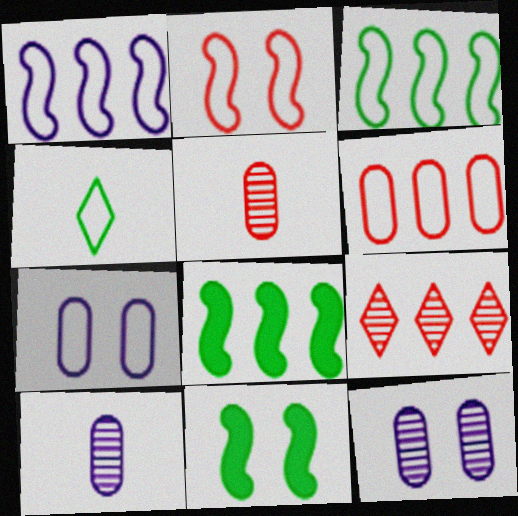[]